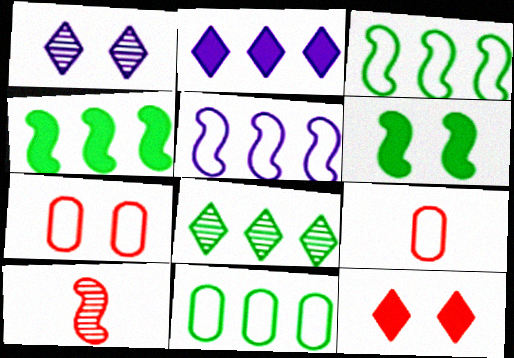[[1, 4, 9], 
[1, 6, 7], 
[4, 8, 11], 
[5, 6, 10]]